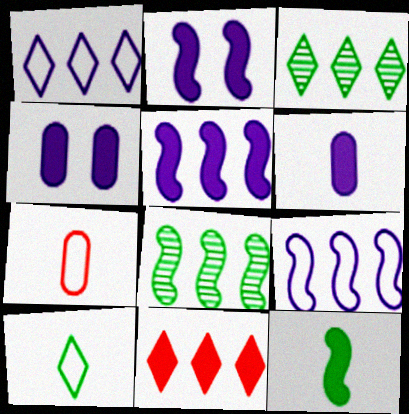[[1, 3, 11], 
[2, 3, 7], 
[4, 11, 12]]